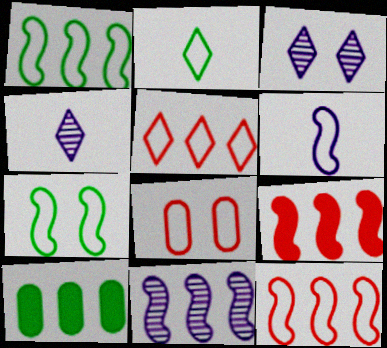[[1, 9, 11], 
[5, 10, 11], 
[6, 7, 12]]